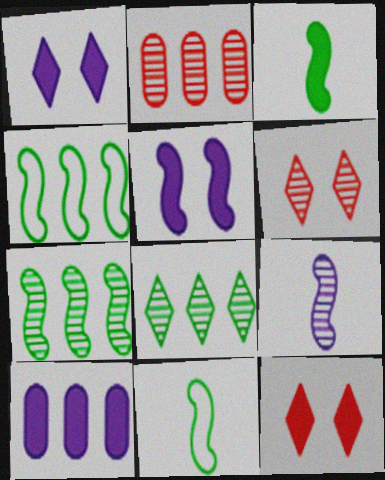[[1, 2, 11], 
[3, 10, 12], 
[6, 10, 11]]